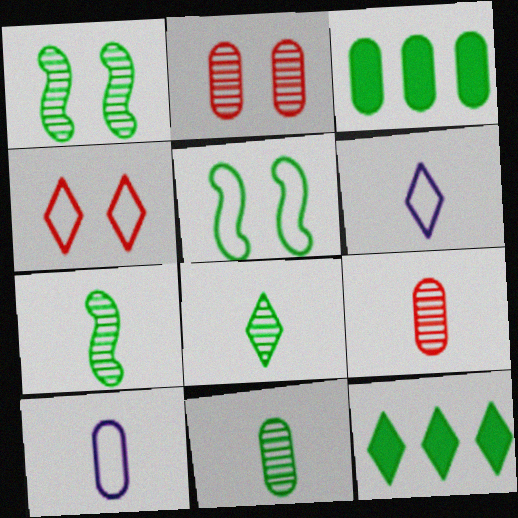[[2, 3, 10], 
[3, 5, 8], 
[5, 11, 12], 
[7, 8, 11]]